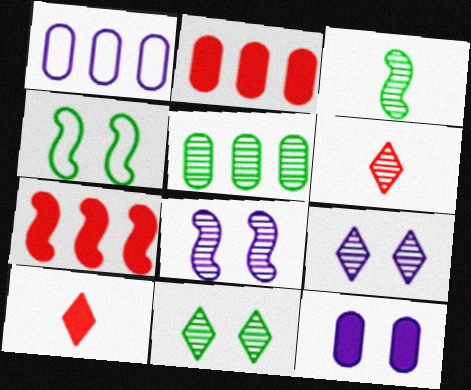[[1, 2, 5], 
[3, 5, 11], 
[5, 6, 8]]